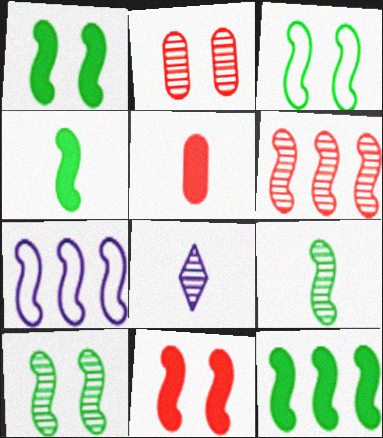[[1, 3, 10], 
[1, 4, 12], 
[3, 9, 12], 
[6, 7, 12], 
[7, 9, 11]]